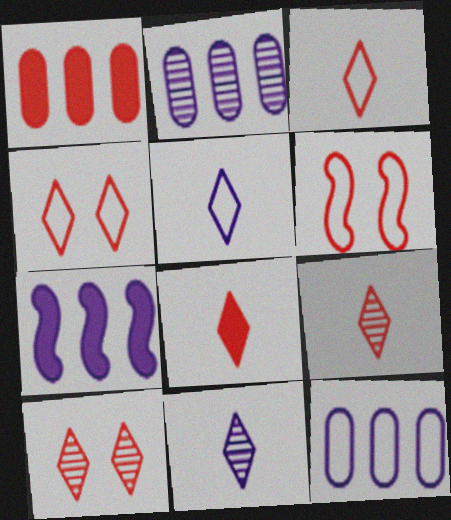[[1, 6, 9], 
[3, 8, 9]]